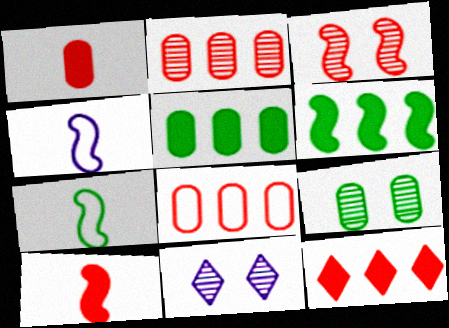[[3, 4, 6], 
[3, 9, 11], 
[4, 9, 12]]